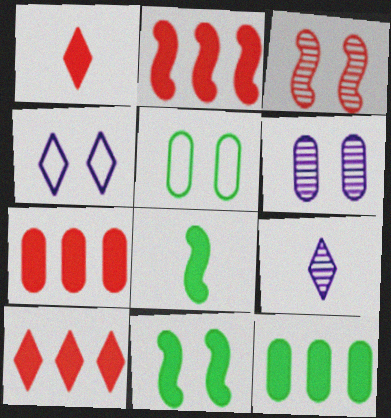[[2, 5, 9], 
[2, 7, 10]]